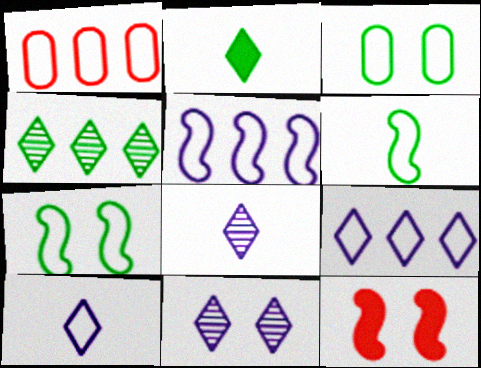[[1, 7, 10], 
[3, 11, 12]]